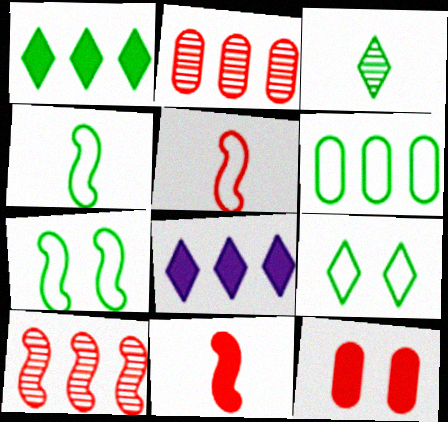[[1, 3, 9], 
[4, 6, 9], 
[6, 8, 10]]